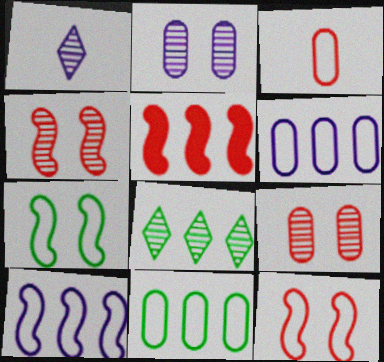[[5, 6, 8]]